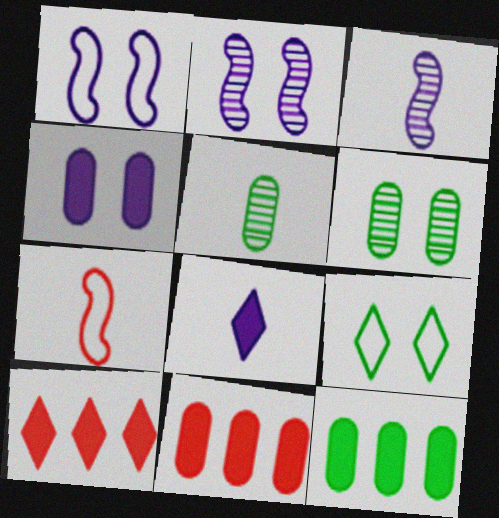[[1, 5, 10], 
[3, 9, 11], 
[5, 7, 8]]